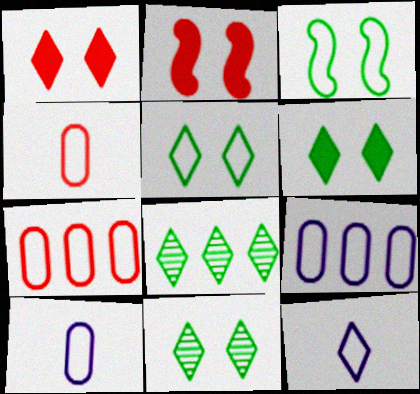[[1, 8, 12], 
[2, 8, 10], 
[3, 7, 12], 
[5, 6, 11]]